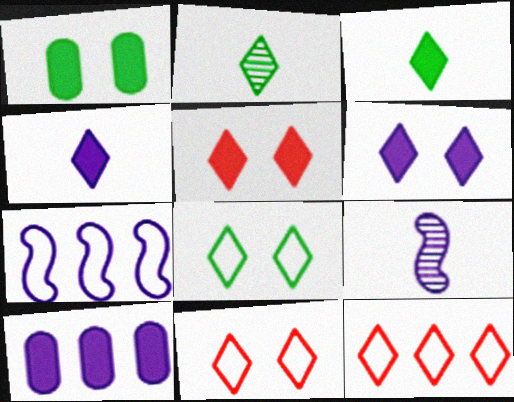[[1, 9, 12], 
[2, 6, 12]]